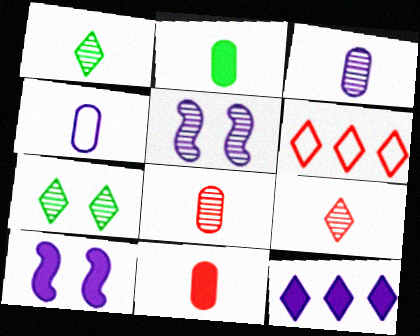[[2, 4, 8], 
[2, 5, 6], 
[4, 5, 12]]